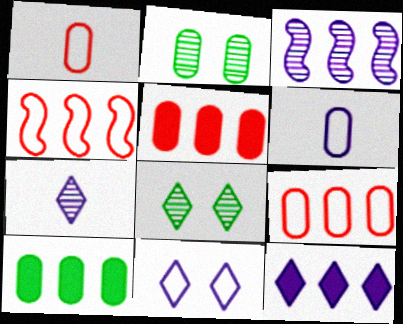[[2, 5, 6], 
[7, 11, 12]]